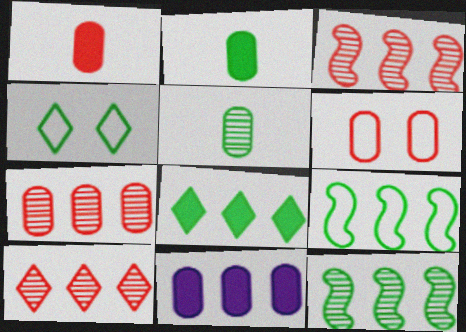[[1, 6, 7], 
[2, 4, 12], 
[3, 7, 10], 
[5, 6, 11], 
[9, 10, 11]]